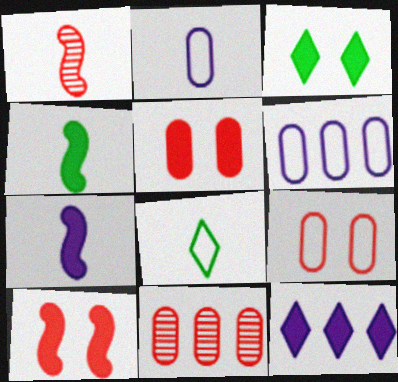[[1, 3, 6], 
[4, 5, 12]]